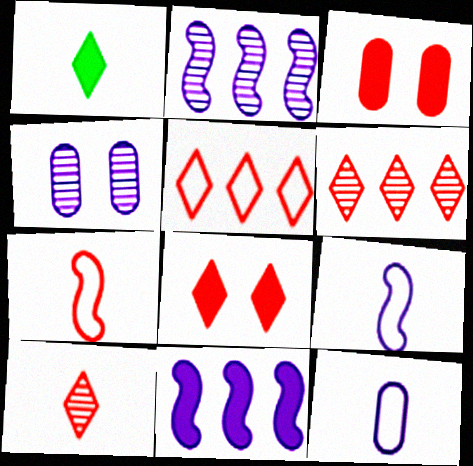[[1, 3, 11], 
[3, 6, 7], 
[5, 8, 10]]